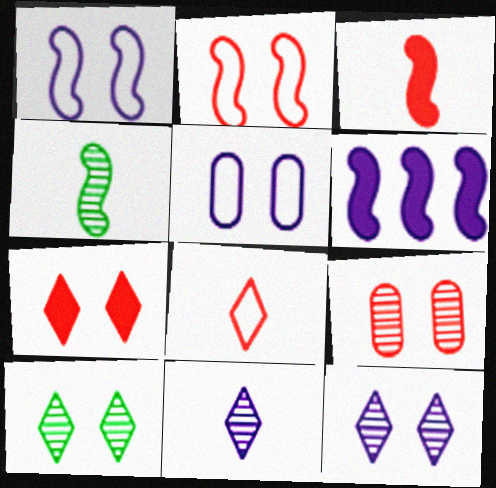[[2, 4, 6], 
[2, 7, 9], 
[5, 6, 11]]